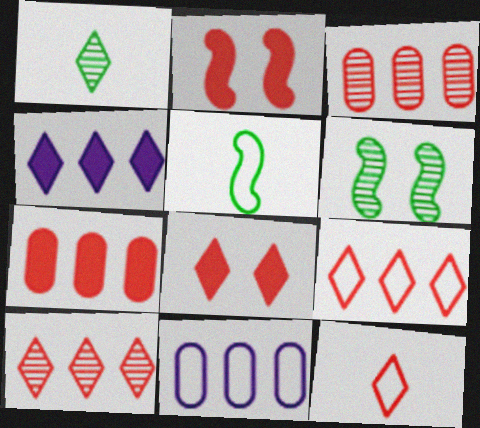[[1, 2, 11], 
[2, 3, 12], 
[8, 10, 12]]